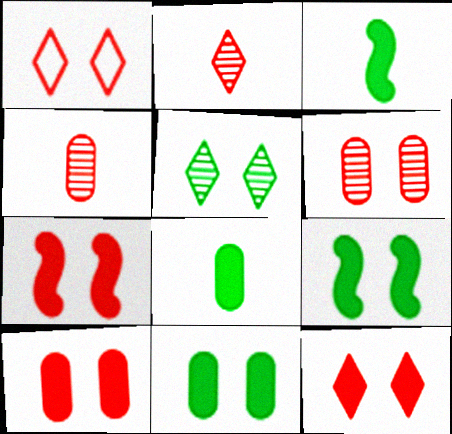[[1, 6, 7], 
[7, 10, 12]]